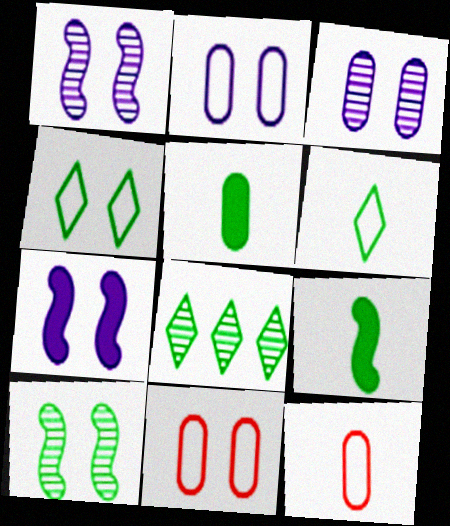[[7, 8, 12]]